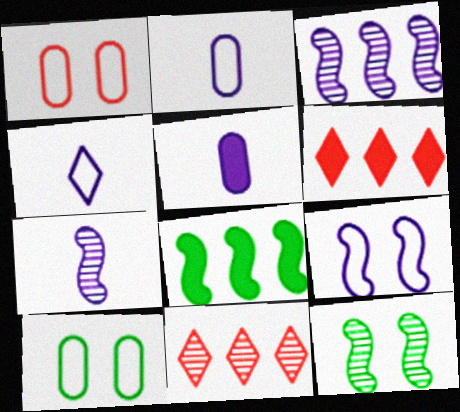[[2, 6, 12], 
[4, 5, 7], 
[6, 7, 10]]